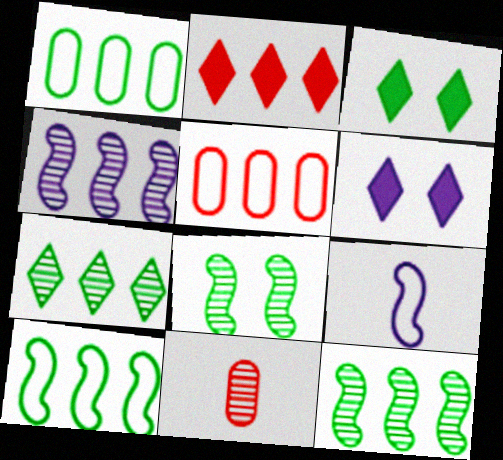[[1, 2, 4], 
[6, 10, 11]]